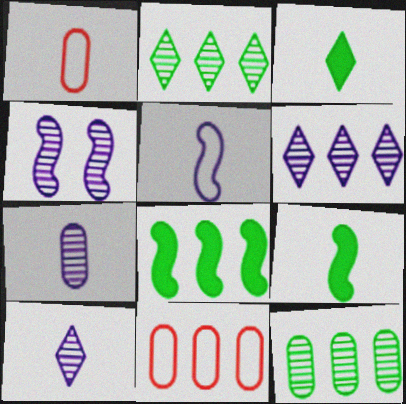[[1, 9, 10], 
[3, 4, 11], 
[4, 6, 7], 
[6, 8, 11]]